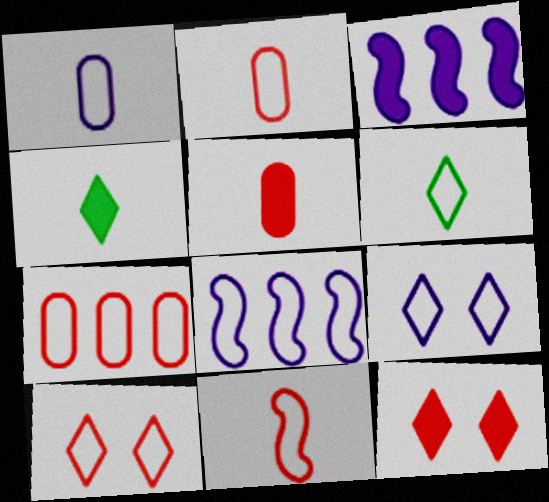[[1, 6, 11], 
[1, 8, 9], 
[7, 10, 11]]